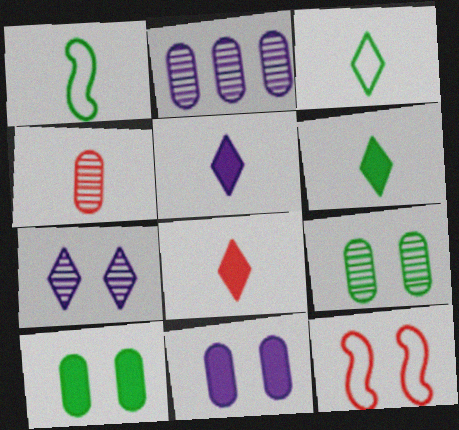[[1, 4, 5], 
[2, 4, 9], 
[2, 6, 12], 
[5, 6, 8], 
[7, 10, 12]]